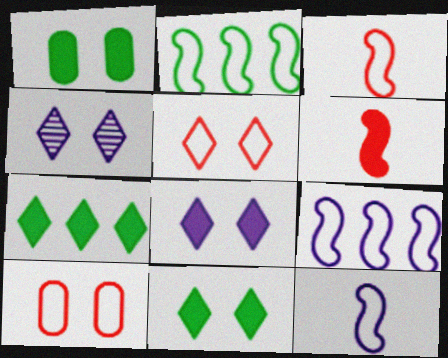[[4, 5, 11]]